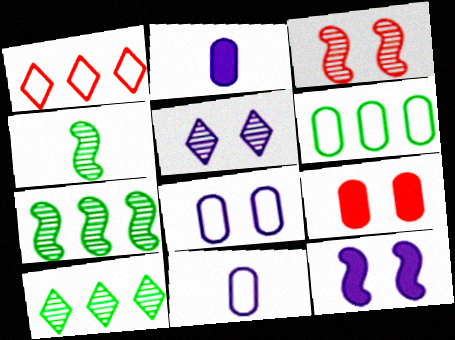[[5, 8, 12]]